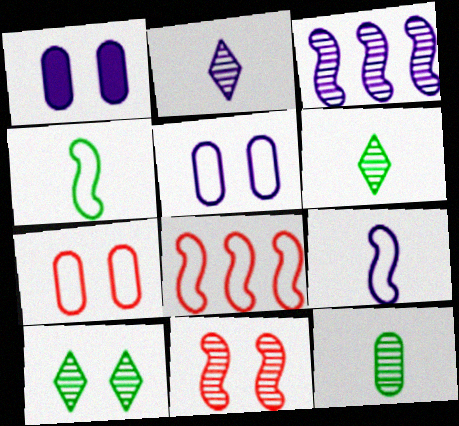[[1, 6, 8]]